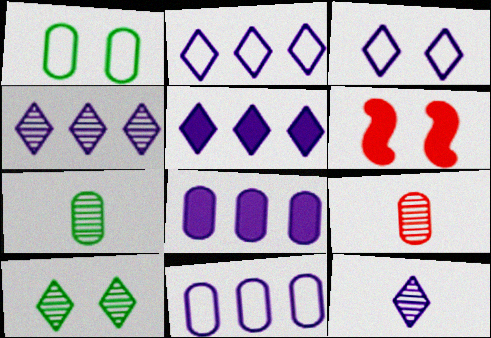[[1, 8, 9], 
[2, 4, 5], 
[2, 6, 7], 
[3, 5, 12]]